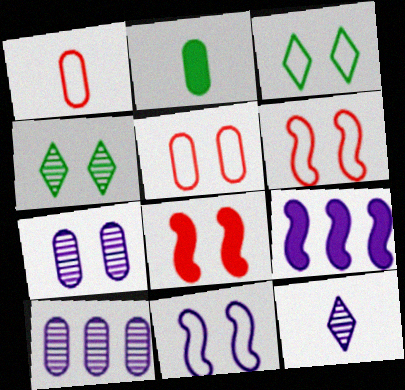[[1, 4, 9], 
[2, 5, 10], 
[3, 5, 11], 
[3, 7, 8]]